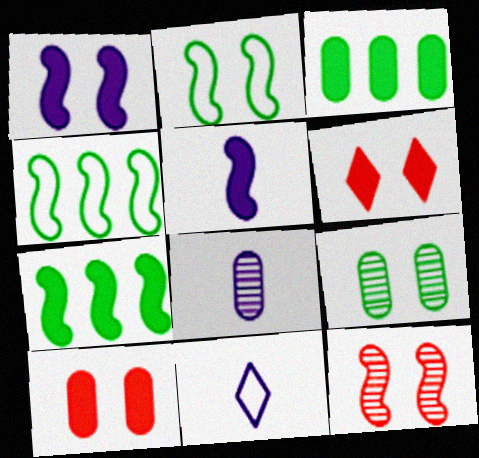[[1, 2, 12], 
[3, 5, 6], 
[3, 11, 12], 
[4, 5, 12], 
[4, 6, 8], 
[5, 8, 11]]